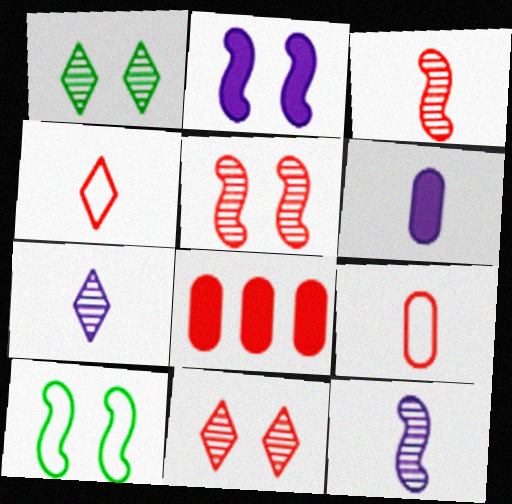[[2, 5, 10], 
[4, 5, 8], 
[7, 8, 10]]